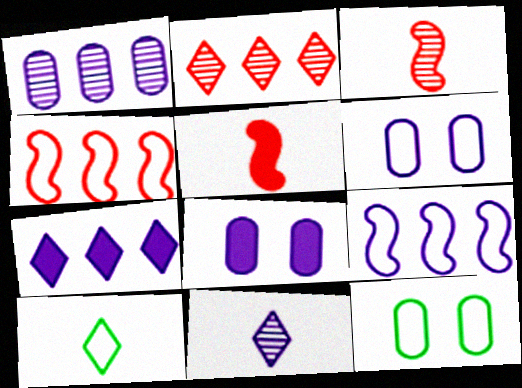[[1, 7, 9], 
[3, 7, 12], 
[4, 6, 10], 
[8, 9, 11]]